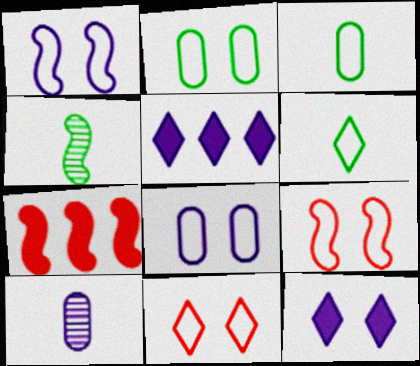[[1, 2, 11], 
[1, 4, 7], 
[1, 5, 10]]